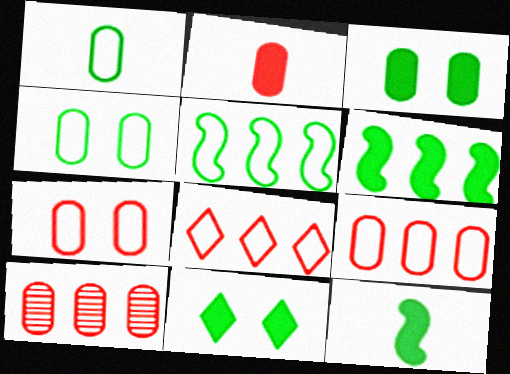[[2, 7, 10]]